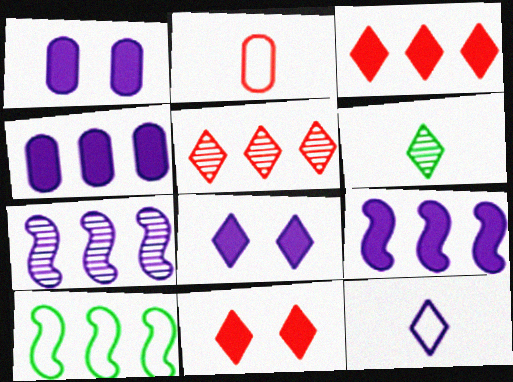[[1, 7, 12], 
[4, 5, 10]]